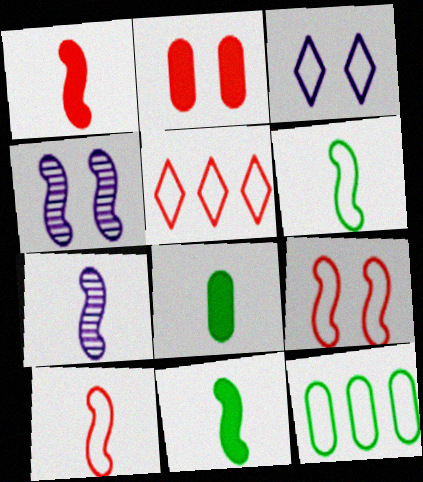[[1, 6, 7], 
[3, 10, 12], 
[4, 5, 8], 
[7, 10, 11]]